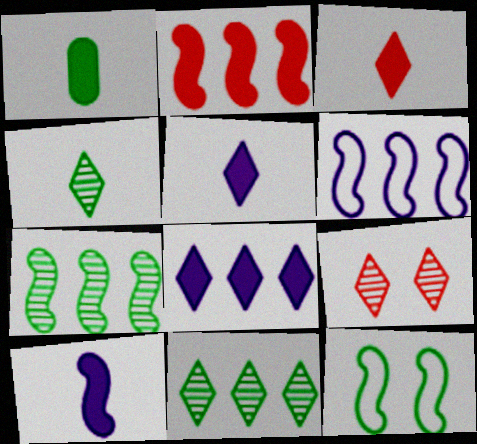[[1, 3, 10], 
[1, 6, 9], 
[1, 11, 12], 
[2, 6, 7]]